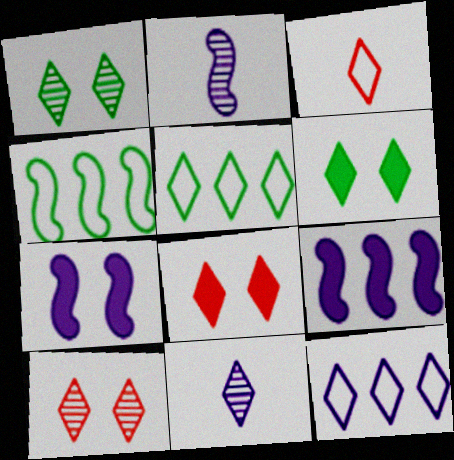[[5, 8, 11]]